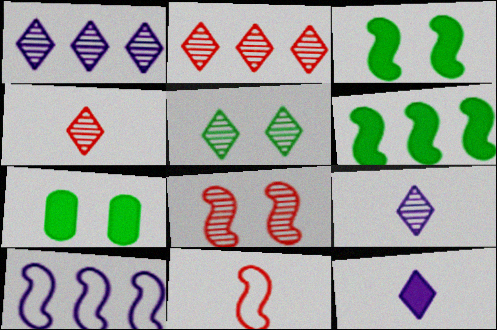[[1, 4, 5], 
[1, 7, 11], 
[2, 5, 9], 
[4, 7, 10]]